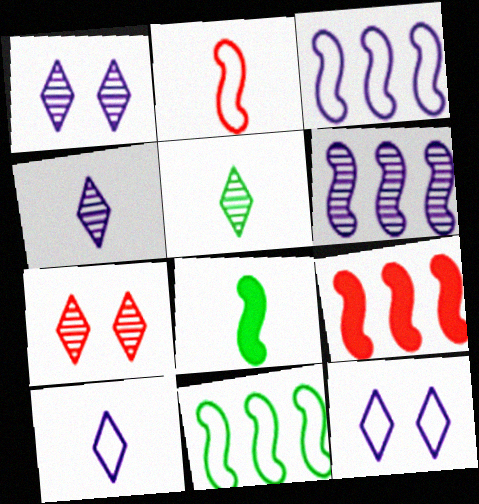[[6, 9, 11]]